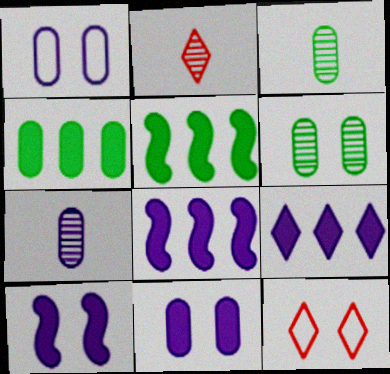[[1, 2, 5], 
[3, 8, 12], 
[5, 7, 12], 
[6, 10, 12]]